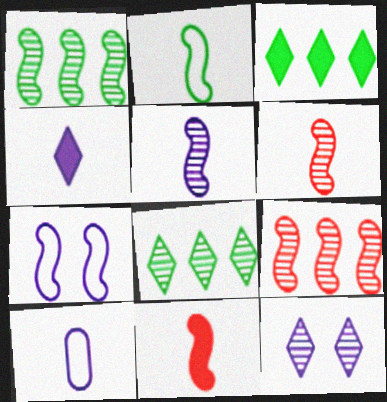[[1, 7, 11], 
[2, 5, 11], 
[4, 5, 10]]